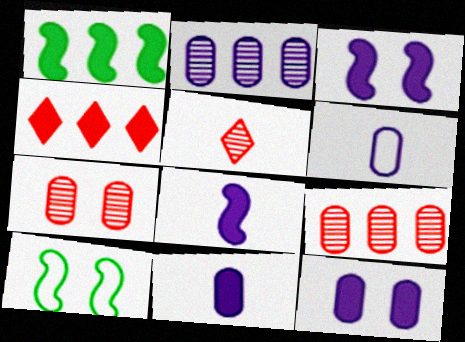[[2, 6, 12]]